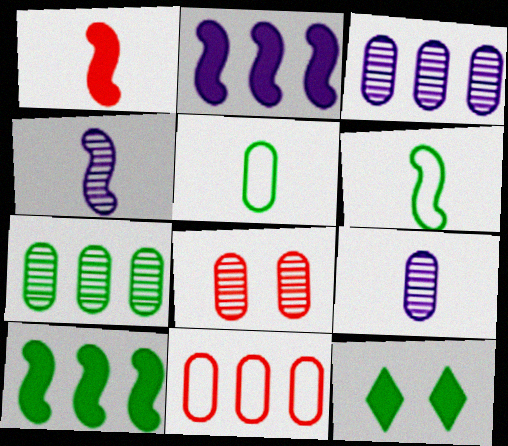[[1, 4, 6], 
[4, 11, 12], 
[6, 7, 12], 
[7, 8, 9]]